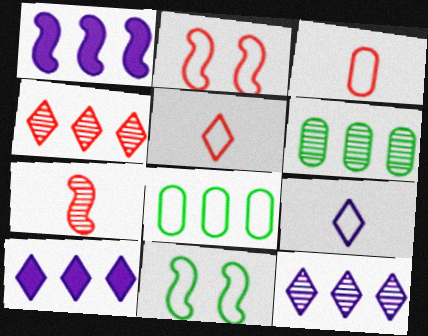[[1, 4, 8], 
[1, 7, 11], 
[2, 8, 9]]